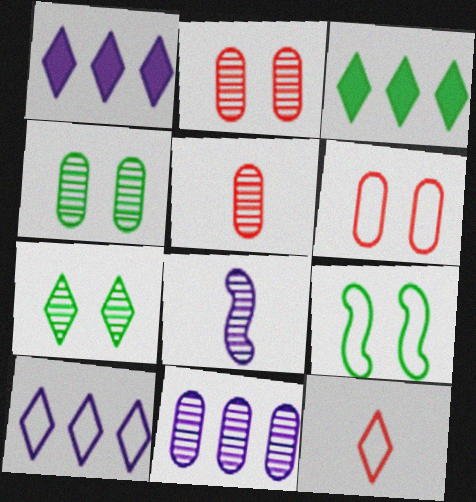[[1, 5, 9], 
[1, 7, 12], 
[3, 6, 8], 
[4, 5, 11]]